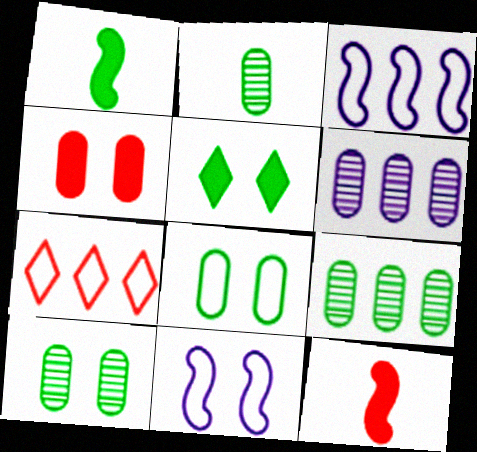[[2, 9, 10]]